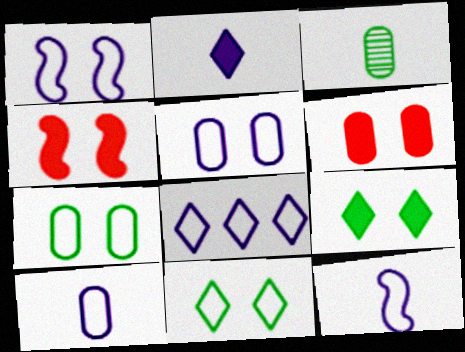[[1, 8, 10], 
[3, 4, 8], 
[5, 8, 12]]